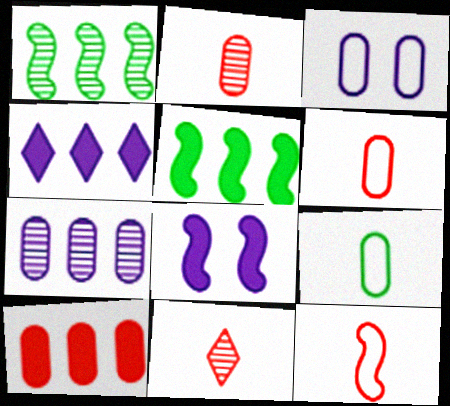[[1, 8, 12], 
[3, 5, 11], 
[4, 5, 10]]